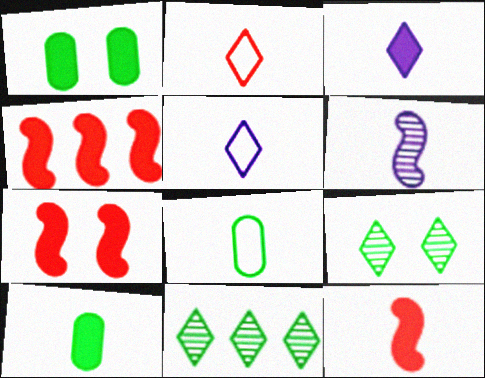[[1, 3, 4], 
[2, 6, 10], 
[3, 10, 12], 
[4, 7, 12]]